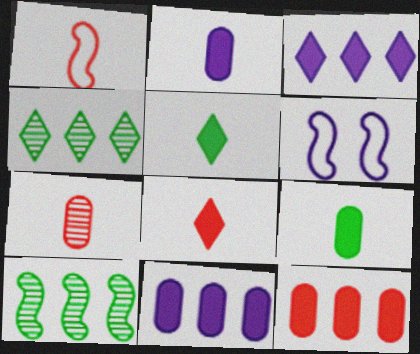[[1, 7, 8]]